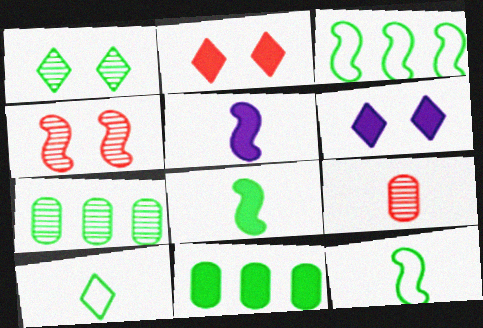[[1, 11, 12], 
[2, 5, 11], 
[3, 4, 5], 
[3, 6, 9], 
[5, 9, 10]]